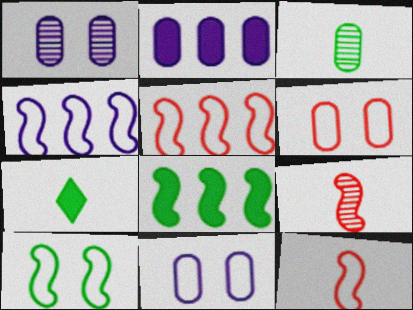[[1, 5, 7], 
[2, 3, 6], 
[4, 10, 12]]